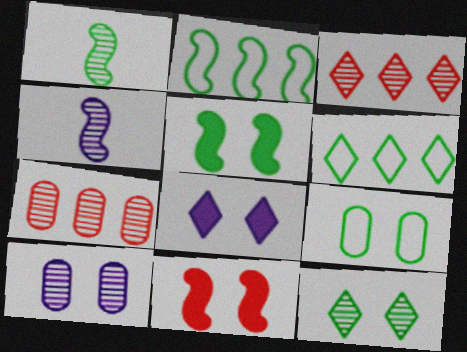[[1, 2, 5], 
[1, 3, 10], 
[2, 4, 11], 
[4, 7, 12], 
[5, 9, 12]]